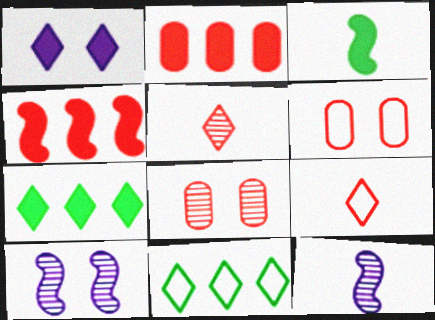[[1, 2, 3], 
[1, 5, 11], 
[4, 5, 6], 
[4, 8, 9], 
[6, 7, 12]]